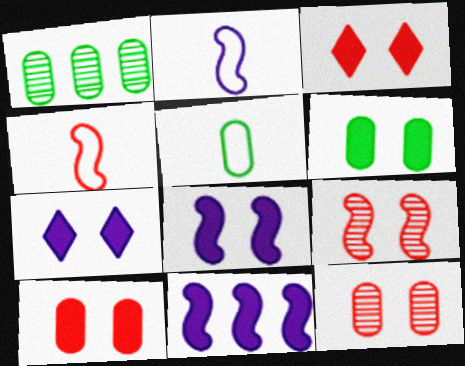[[1, 2, 3], 
[1, 4, 7], 
[1, 5, 6], 
[3, 6, 8]]